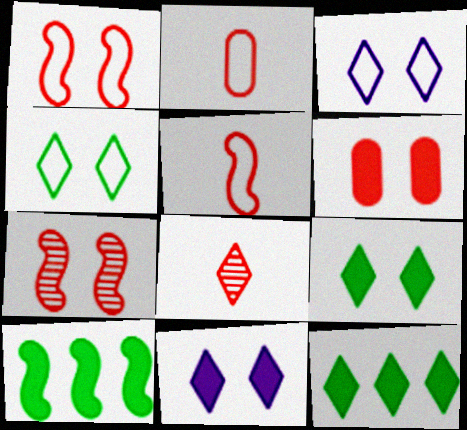[[3, 8, 12]]